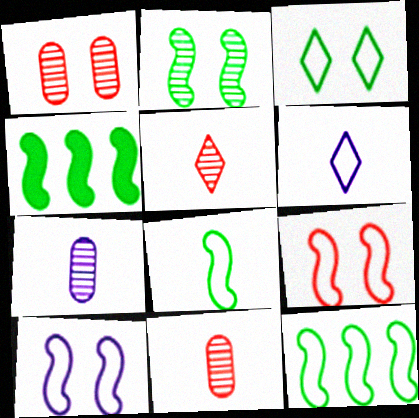[[1, 4, 6], 
[2, 4, 8]]